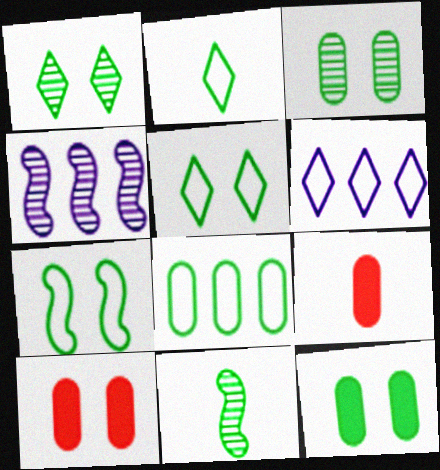[[1, 7, 12], 
[2, 4, 10], 
[2, 7, 8], 
[4, 5, 9], 
[6, 10, 11]]